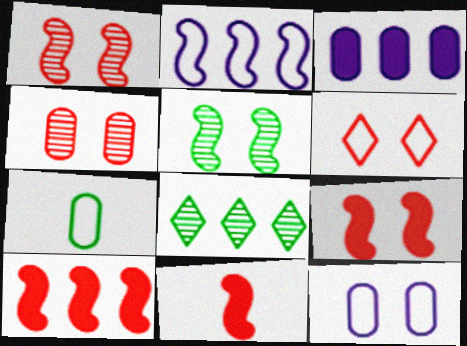[[2, 5, 11], 
[2, 6, 7], 
[3, 4, 7], 
[4, 6, 9], 
[8, 11, 12], 
[9, 10, 11]]